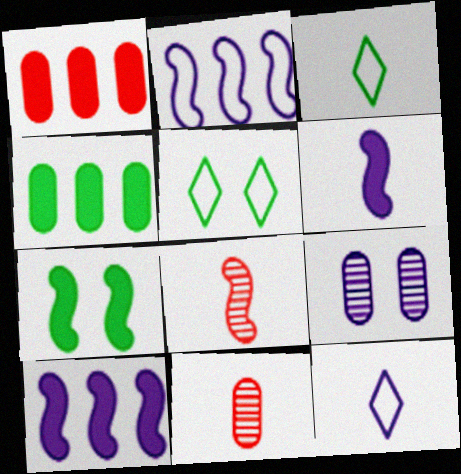[[2, 7, 8], 
[3, 6, 11], 
[5, 10, 11], 
[9, 10, 12]]